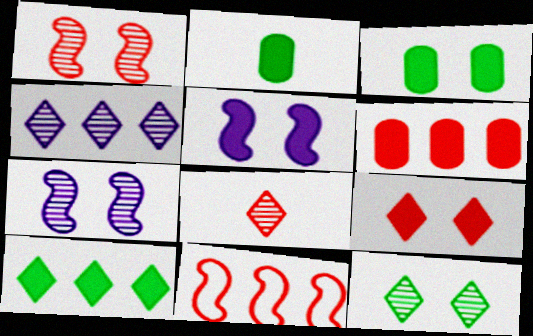[[3, 5, 9], 
[4, 8, 12]]